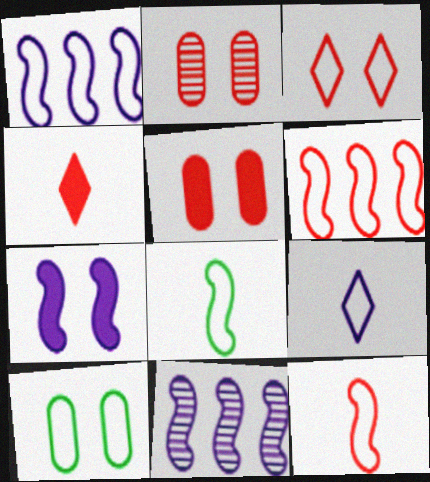[[2, 4, 6], 
[4, 10, 11], 
[6, 9, 10]]